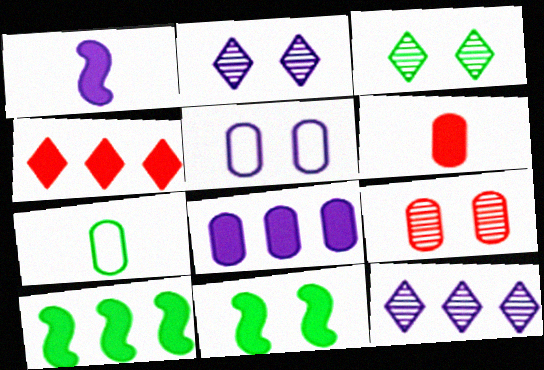[[1, 5, 12], 
[3, 7, 10], 
[4, 8, 10], 
[7, 8, 9]]